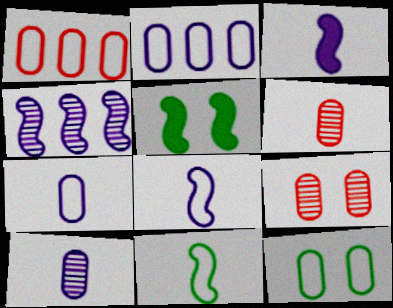[[1, 7, 12]]